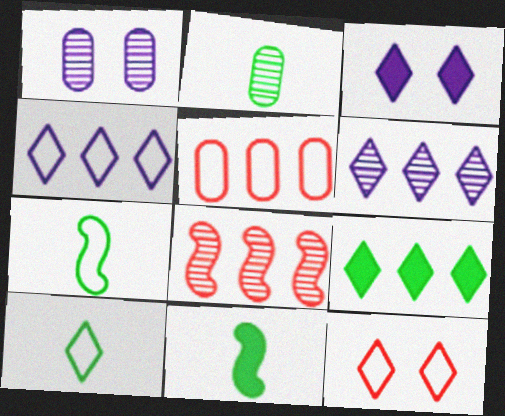[[2, 10, 11], 
[4, 10, 12]]